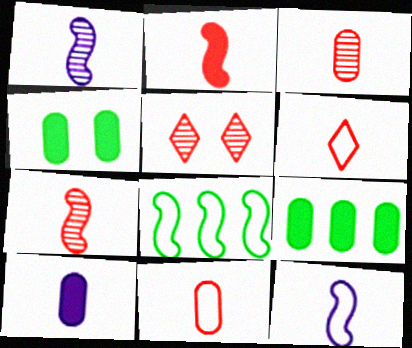[[2, 3, 6], 
[5, 8, 10], 
[5, 9, 12]]